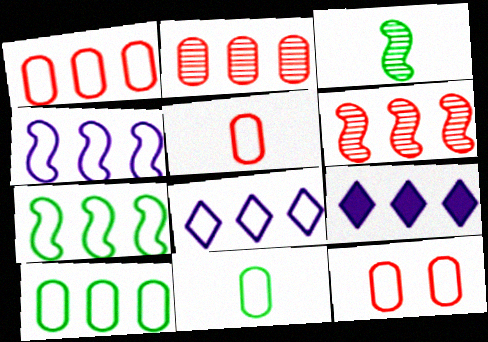[[1, 5, 12], 
[1, 7, 8], 
[2, 7, 9], 
[3, 9, 12], 
[6, 9, 10]]